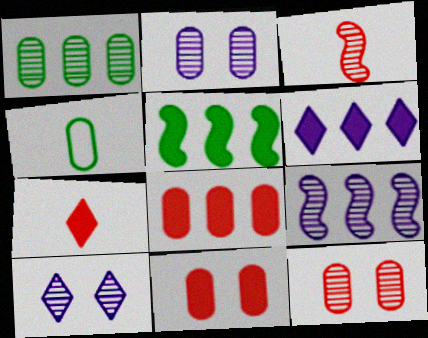[[1, 3, 10], 
[2, 4, 8], 
[5, 6, 8]]